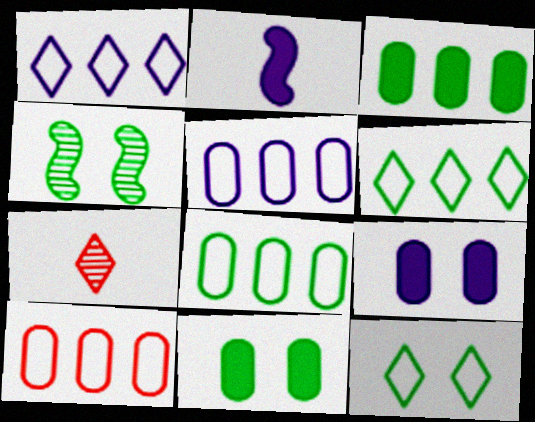[[4, 11, 12], 
[5, 8, 10]]